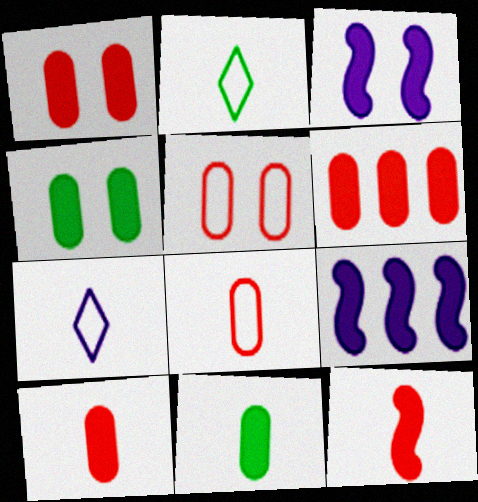[[1, 6, 10]]